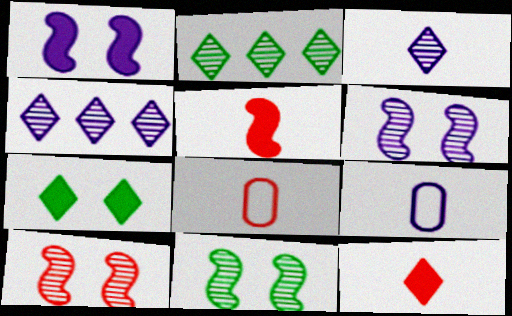[[1, 2, 8], 
[1, 4, 9], 
[6, 10, 11]]